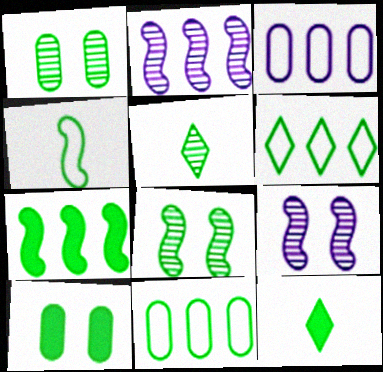[[4, 7, 8], 
[7, 10, 12], 
[8, 11, 12]]